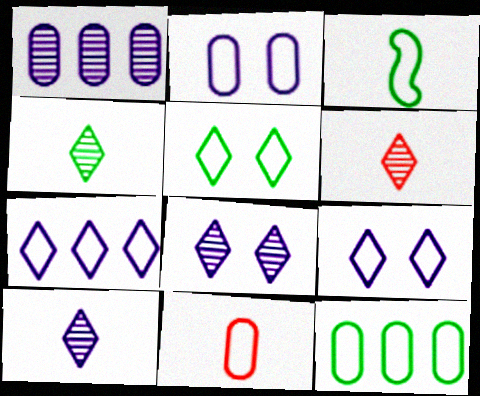[[2, 11, 12], 
[3, 5, 12], 
[4, 6, 10]]